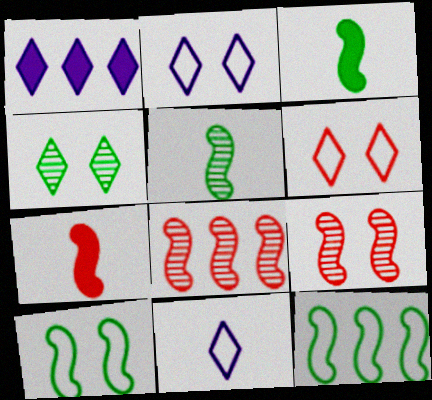[]